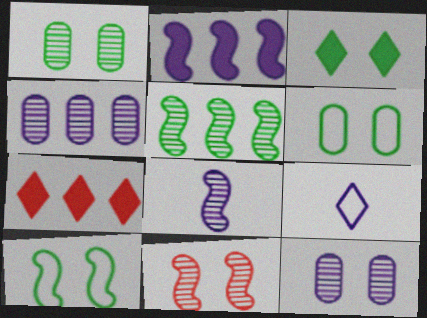[[1, 3, 10], 
[2, 9, 12], 
[5, 8, 11], 
[6, 7, 8]]